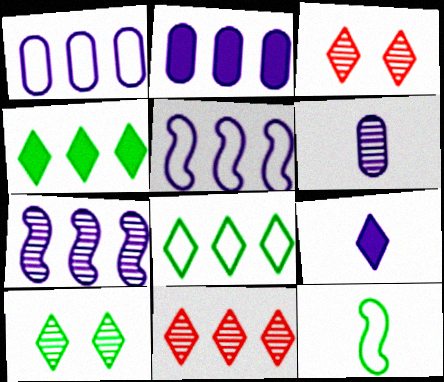[[2, 3, 12], 
[3, 8, 9]]